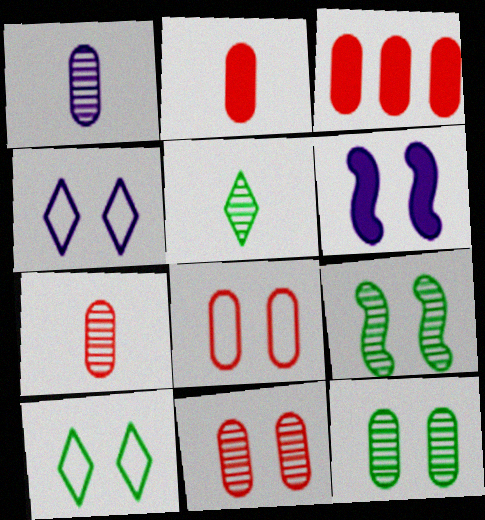[[3, 7, 8], 
[6, 10, 11]]